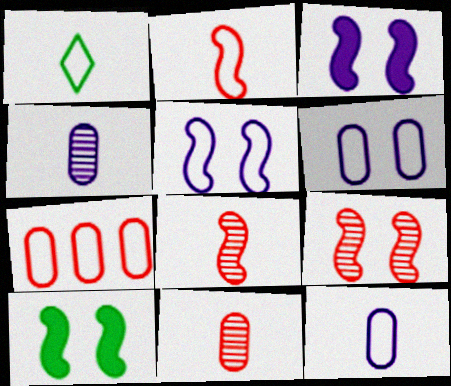[[1, 2, 12], 
[1, 5, 7], 
[5, 9, 10]]